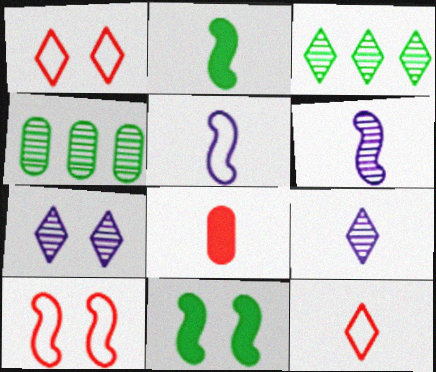[]